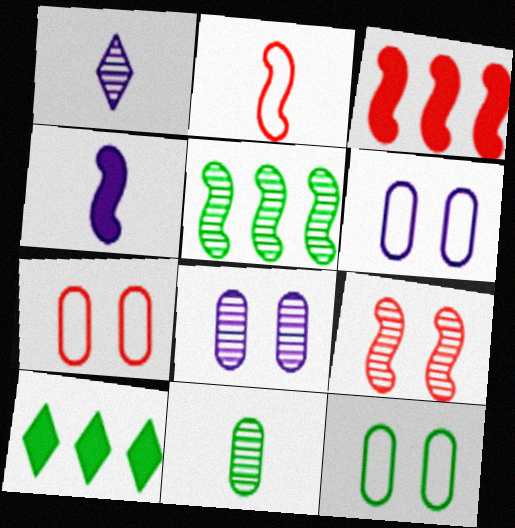[[1, 3, 12], 
[2, 3, 9], 
[2, 8, 10], 
[6, 7, 12]]